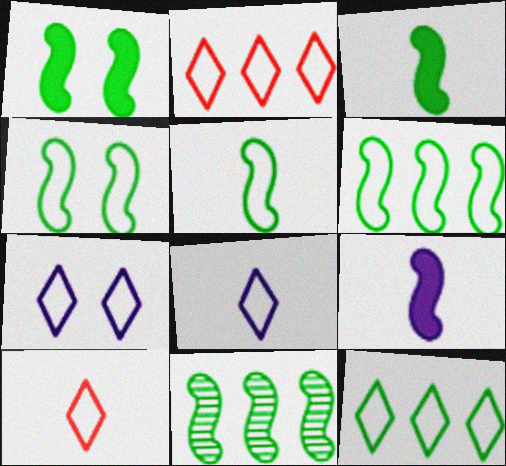[[1, 5, 11], 
[3, 4, 11], 
[4, 5, 6], 
[7, 10, 12]]